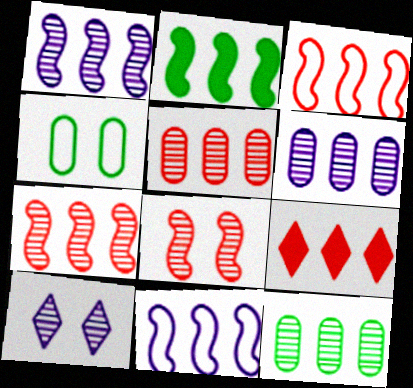[[1, 2, 3], 
[2, 7, 11], 
[3, 5, 9], 
[5, 6, 12], 
[9, 11, 12]]